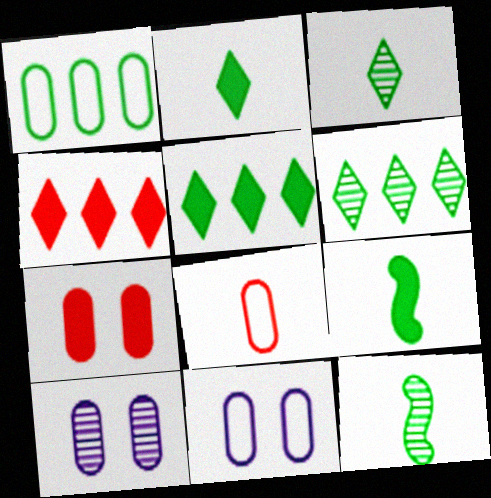[[1, 8, 11], 
[4, 11, 12]]